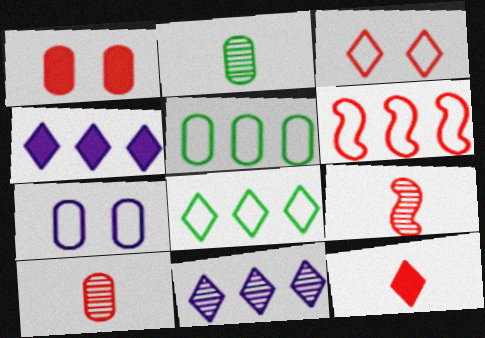[]